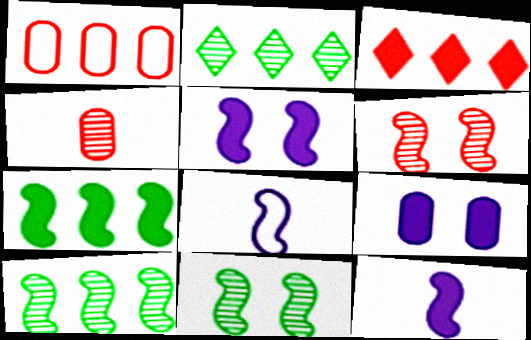[[6, 7, 8]]